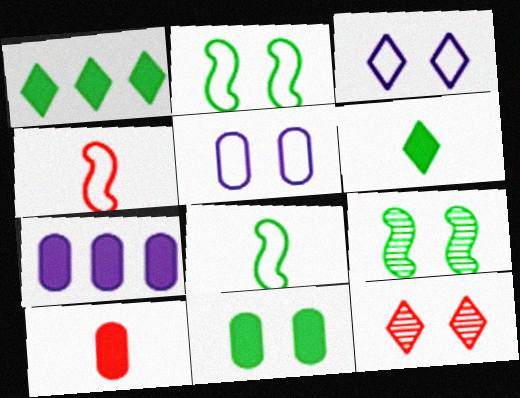[[7, 8, 12], 
[7, 10, 11]]